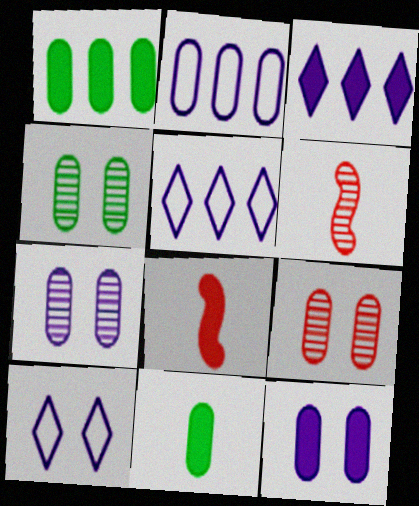[[1, 6, 10], 
[2, 9, 11], 
[4, 5, 8], 
[4, 7, 9]]